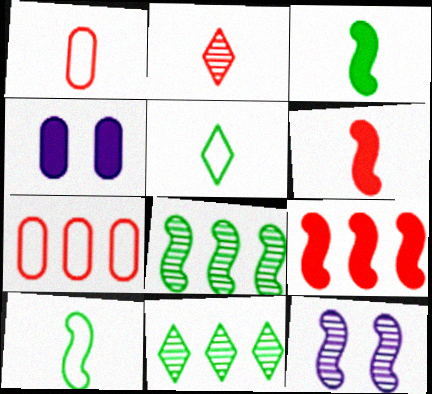[[1, 2, 6], 
[9, 10, 12]]